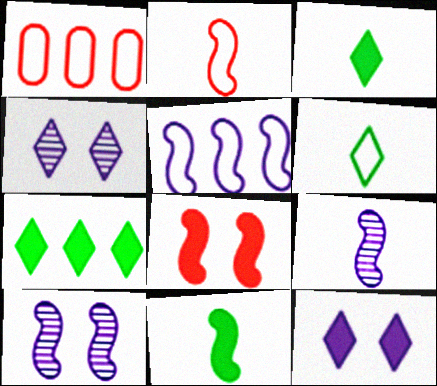[[1, 3, 10], 
[1, 4, 11], 
[2, 9, 11]]